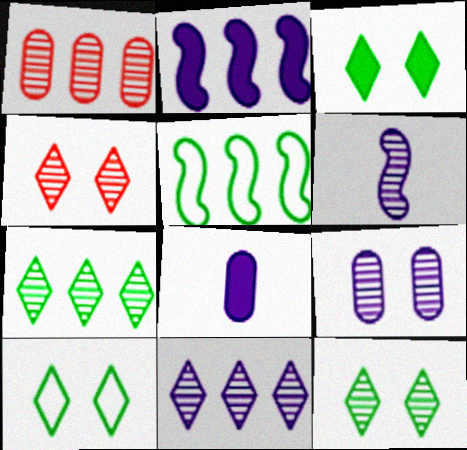[[1, 6, 12], 
[3, 10, 12], 
[4, 5, 8], 
[6, 9, 11]]